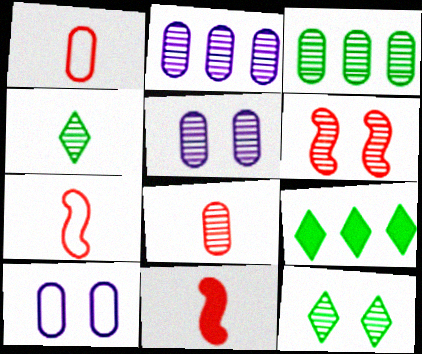[[2, 4, 6], 
[3, 5, 8], 
[5, 6, 12], 
[5, 7, 9]]